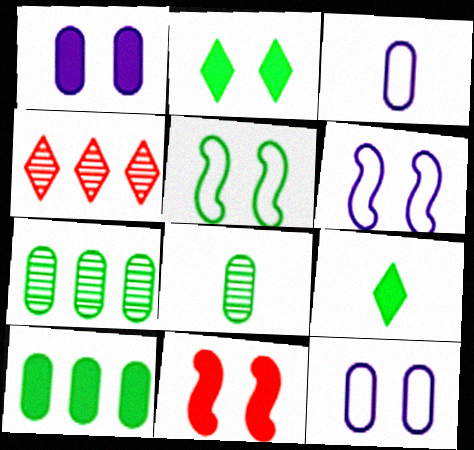[[1, 2, 11], 
[5, 7, 9]]